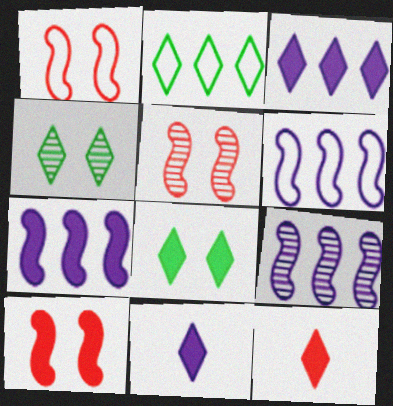[[1, 5, 10], 
[3, 8, 12], 
[6, 7, 9]]